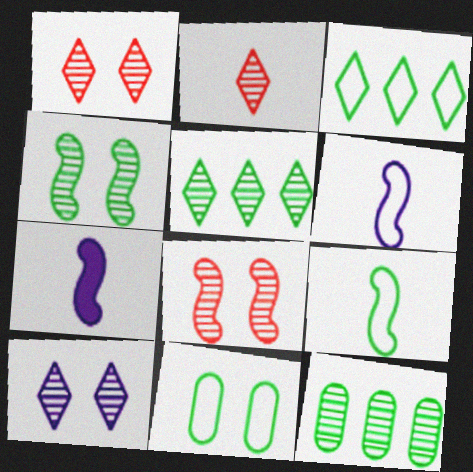[[2, 5, 10], 
[3, 9, 11]]